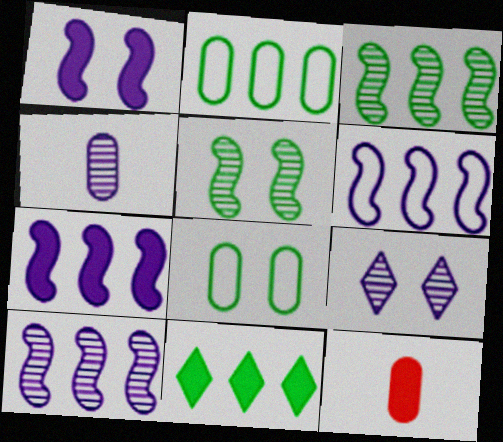[[1, 11, 12], 
[2, 3, 11], 
[4, 9, 10], 
[6, 7, 10]]